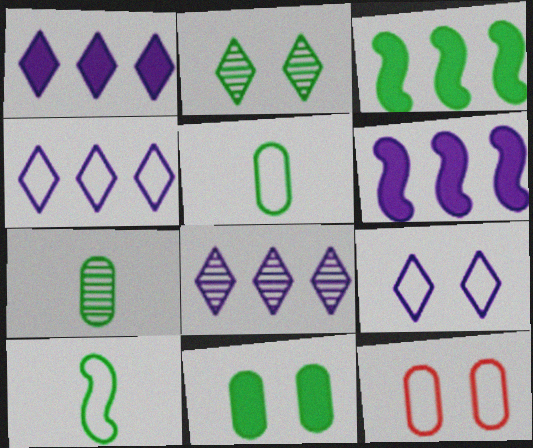[[1, 4, 8], 
[2, 3, 5], 
[4, 10, 12]]